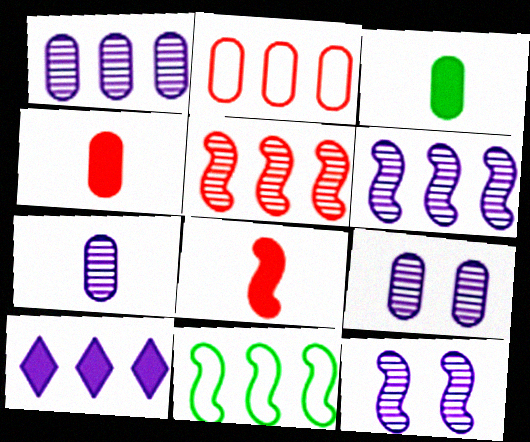[[1, 7, 9], 
[2, 3, 9], 
[8, 11, 12]]